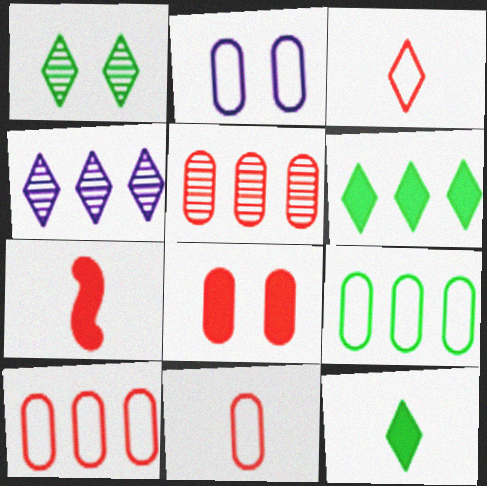[[2, 9, 11], 
[5, 8, 11]]